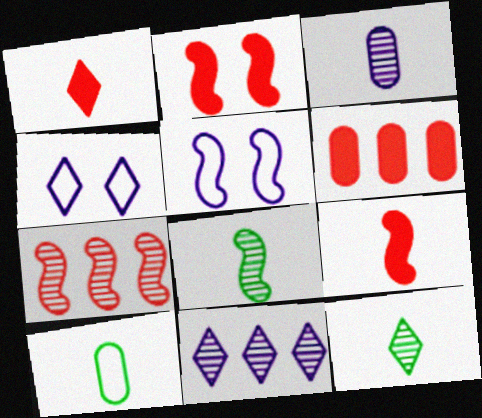[[1, 2, 6], 
[2, 10, 11], 
[4, 6, 8], 
[5, 6, 12]]